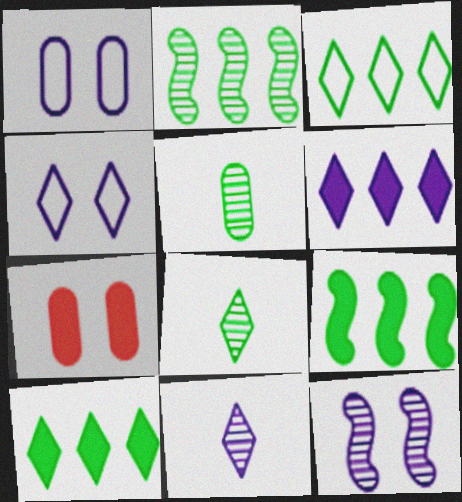[[4, 6, 11]]